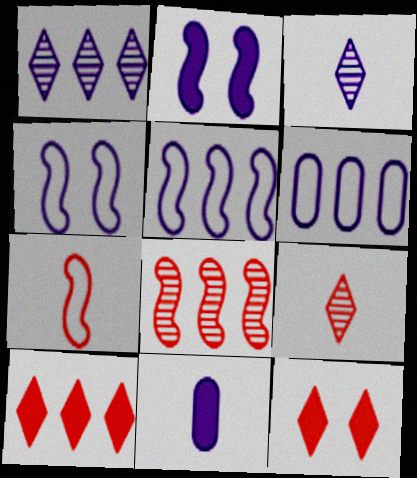[[1, 4, 11], 
[2, 3, 6]]